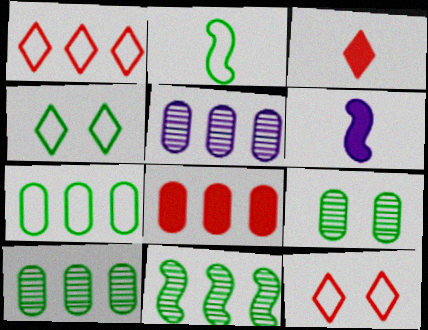[[1, 6, 9], 
[2, 4, 7], 
[5, 7, 8], 
[6, 10, 12]]